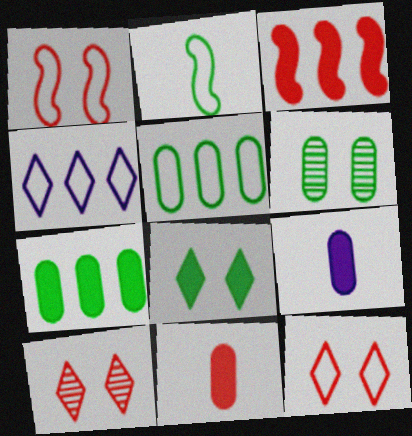[[3, 8, 9]]